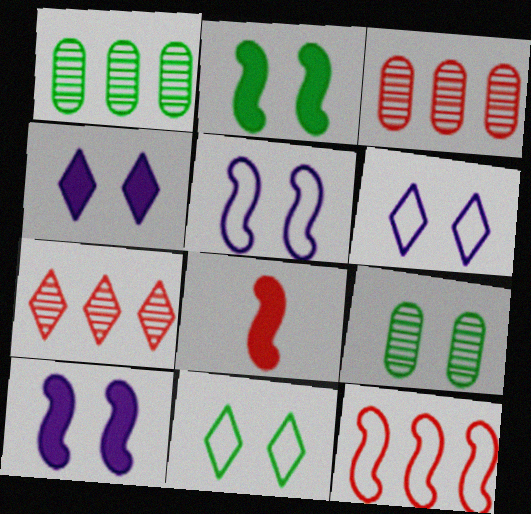[[1, 6, 8], 
[2, 9, 11]]